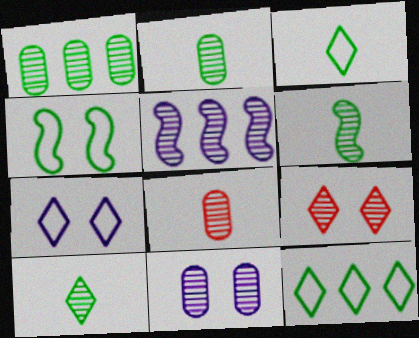[[1, 8, 11], 
[2, 5, 9], 
[2, 6, 10]]